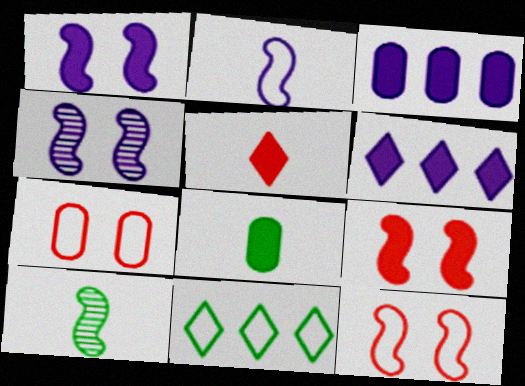[[2, 7, 11], 
[6, 7, 10], 
[6, 8, 9]]